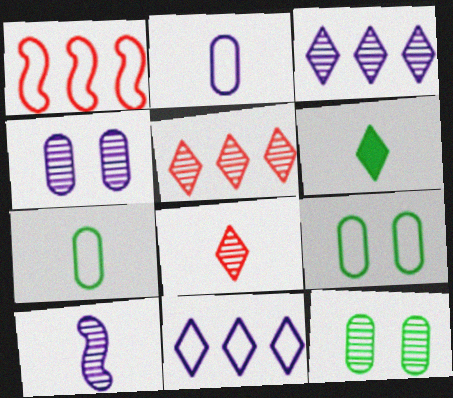[[1, 4, 6], 
[3, 4, 10], 
[5, 10, 12]]